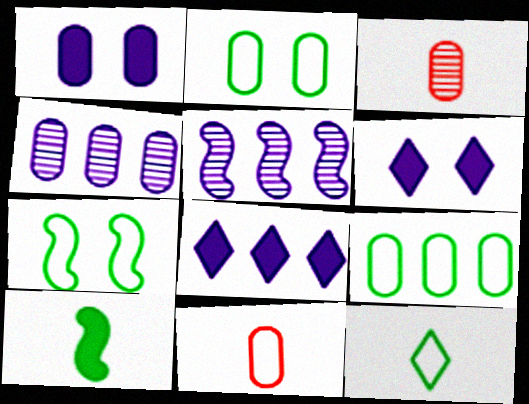[[1, 3, 9], 
[3, 7, 8], 
[7, 9, 12]]